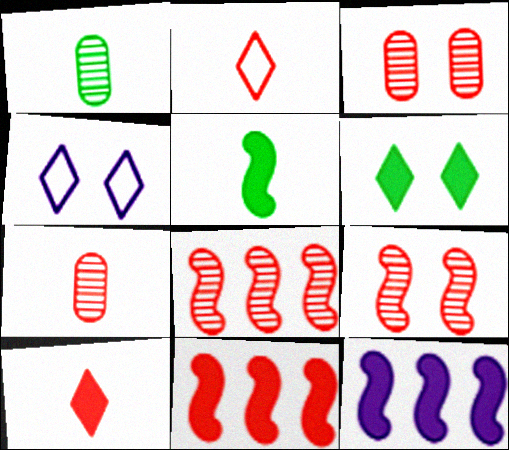[[1, 4, 11], 
[2, 3, 11]]